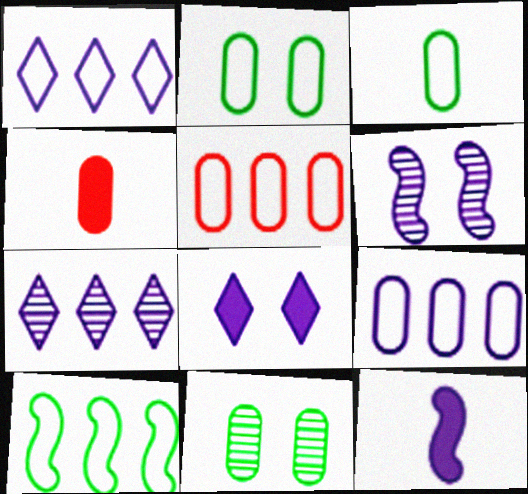[[1, 5, 10], 
[4, 9, 11]]